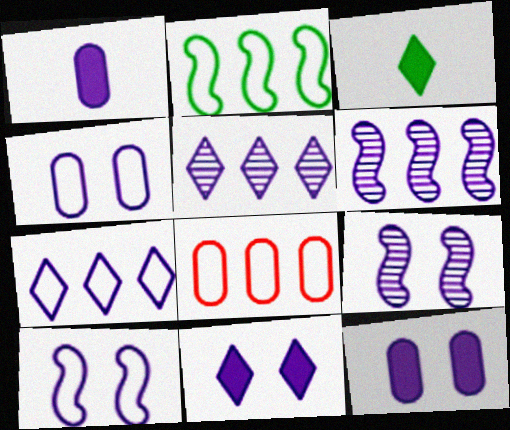[[1, 5, 10], 
[1, 7, 9], 
[2, 7, 8], 
[3, 8, 9], 
[4, 9, 11]]